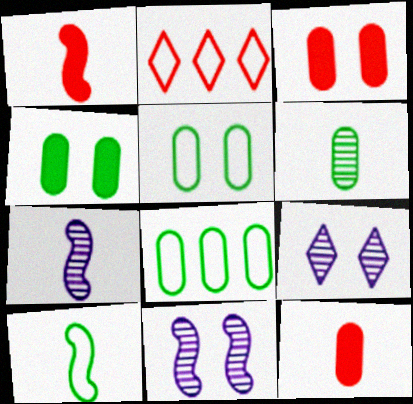[[1, 7, 10], 
[1, 8, 9], 
[2, 4, 7], 
[4, 6, 8]]